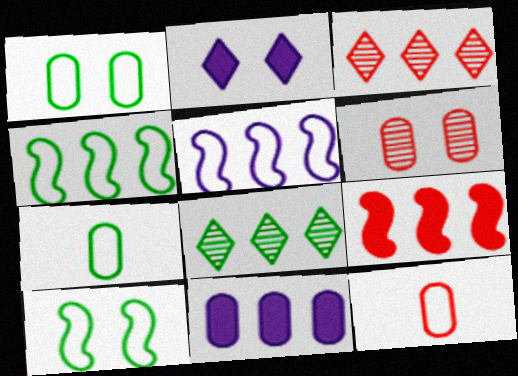[[2, 6, 10], 
[3, 4, 11], 
[6, 7, 11]]